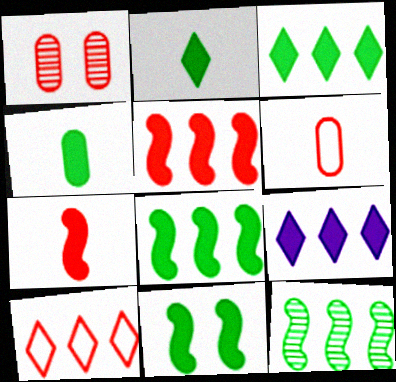[[1, 7, 10], 
[3, 4, 11]]